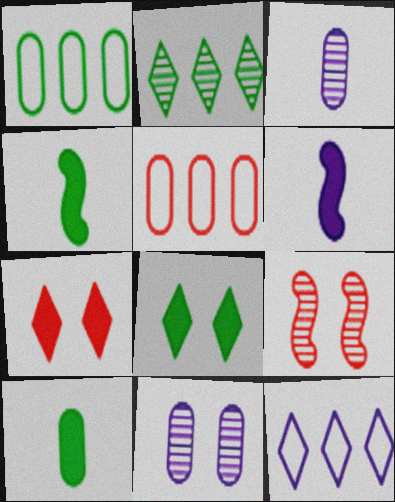[[2, 3, 9], 
[5, 10, 11], 
[6, 11, 12], 
[9, 10, 12]]